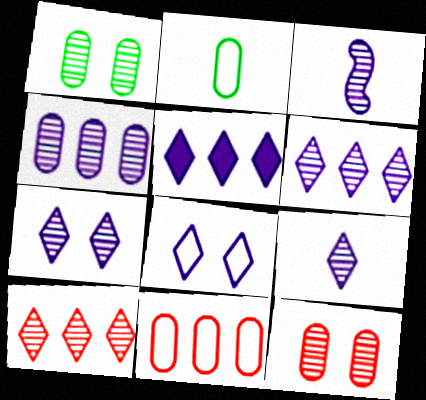[[1, 3, 10], 
[3, 4, 7], 
[5, 8, 9], 
[6, 7, 9]]